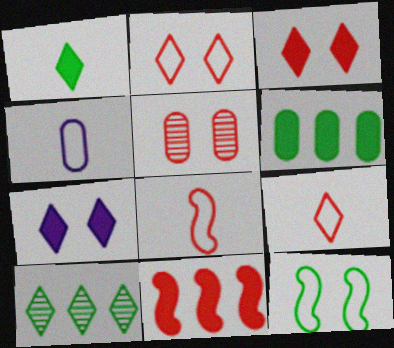[[4, 5, 6], 
[5, 7, 12], 
[5, 9, 11], 
[7, 9, 10]]